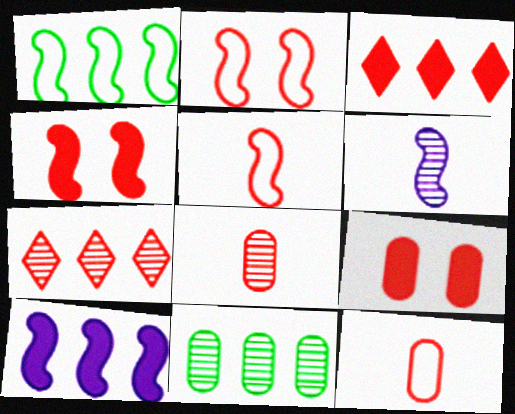[[1, 4, 6], 
[2, 3, 8], 
[4, 7, 12], 
[5, 7, 9]]